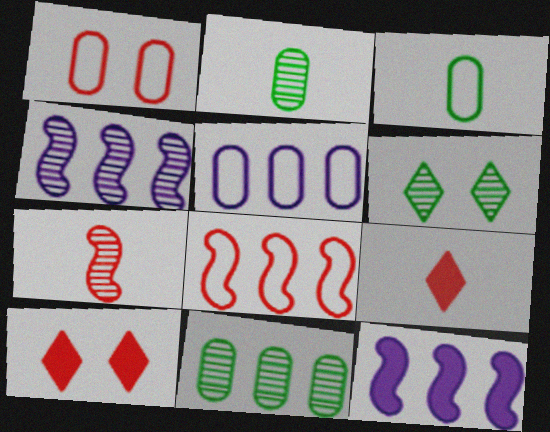[[1, 3, 5], 
[3, 4, 10]]